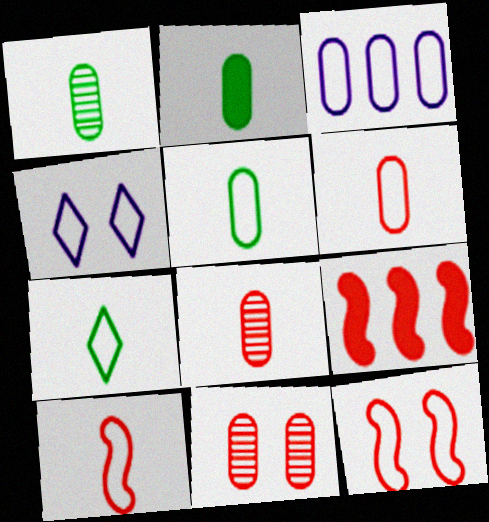[[1, 2, 5], 
[1, 4, 9], 
[2, 3, 11], 
[3, 7, 12]]